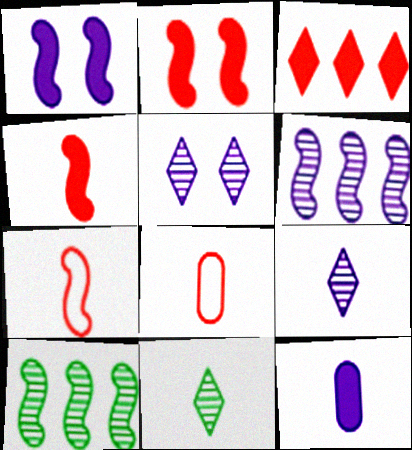[[1, 7, 10], 
[7, 11, 12]]